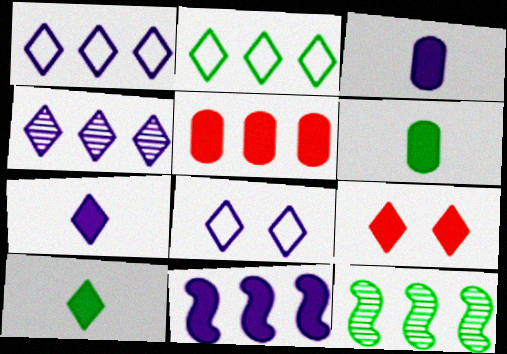[[1, 5, 12], 
[4, 7, 8], 
[6, 9, 11]]